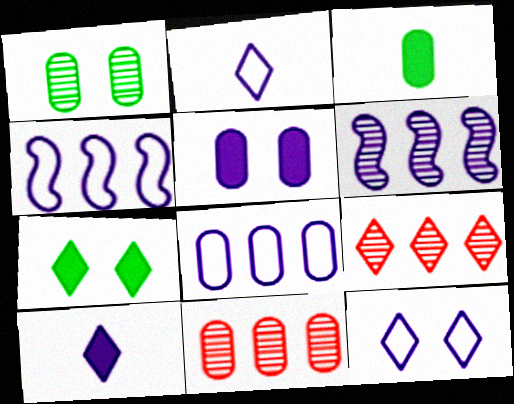[[2, 5, 6], 
[2, 7, 9]]